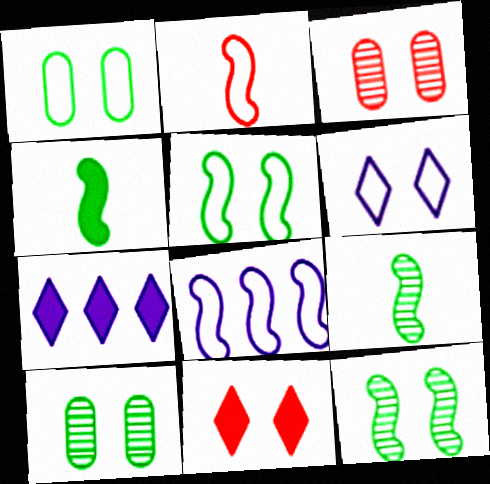[[2, 5, 8], 
[2, 7, 10]]